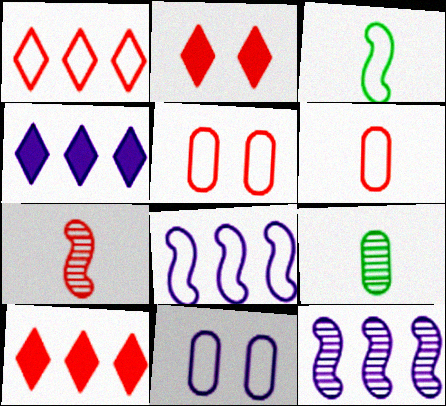[[1, 3, 11], 
[2, 8, 9], 
[5, 7, 10]]